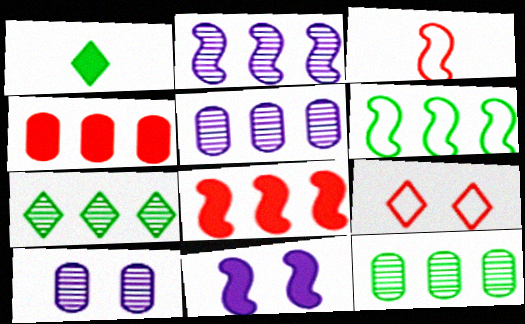[[1, 4, 11], 
[2, 6, 8]]